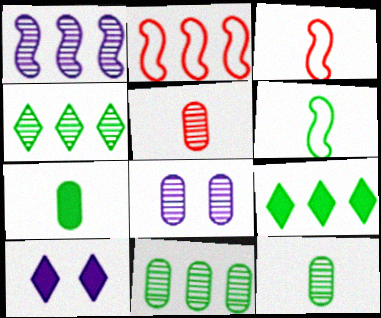[[2, 10, 12], 
[3, 8, 9], 
[3, 10, 11], 
[5, 8, 11]]